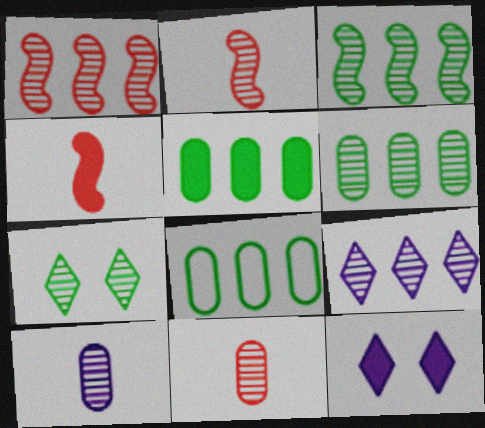[[1, 6, 9], 
[1, 7, 10], 
[2, 8, 12], 
[4, 5, 12], 
[5, 6, 8]]